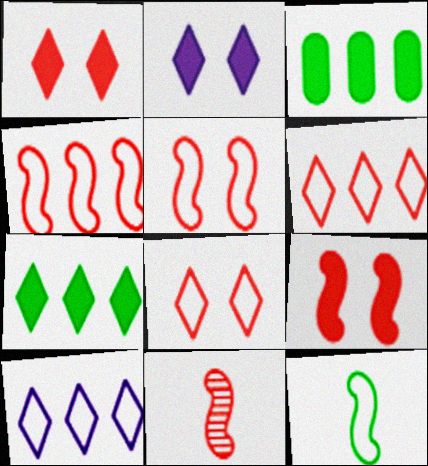[[4, 9, 11]]